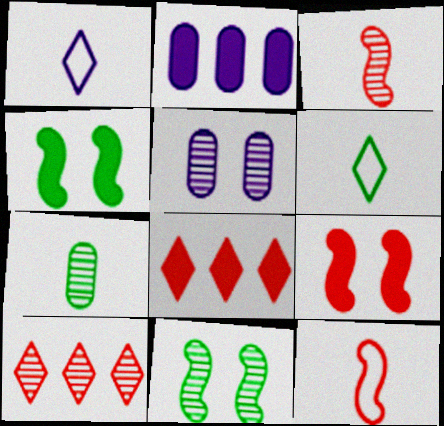[]